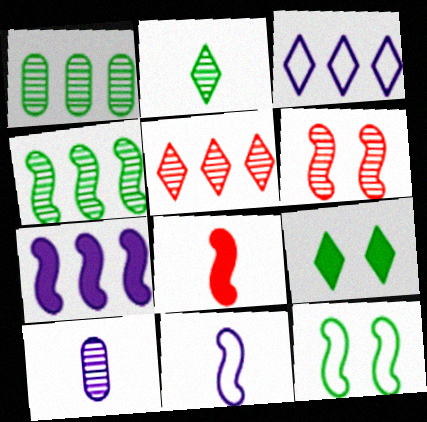[]